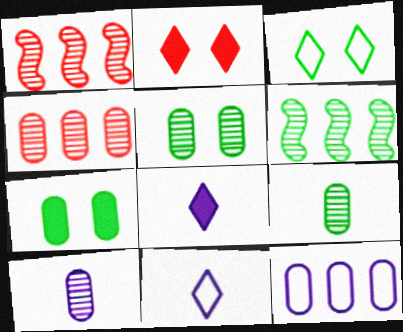[[1, 7, 11], 
[4, 5, 10]]